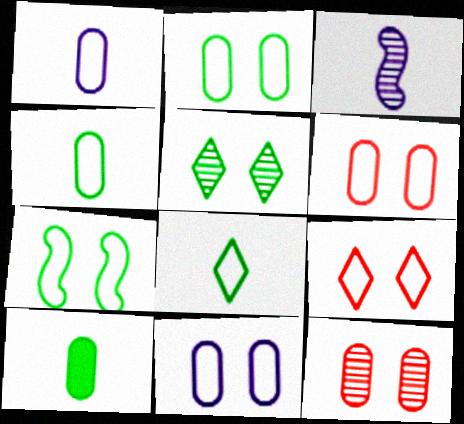[[2, 6, 11], 
[7, 9, 11]]